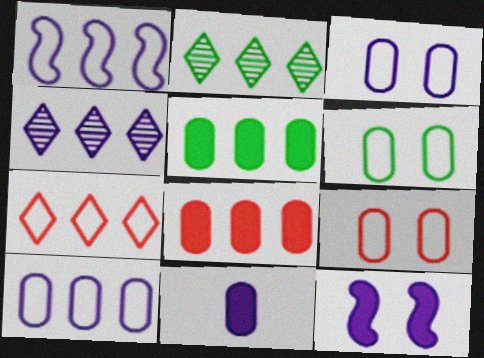[[1, 2, 8], 
[3, 6, 9]]